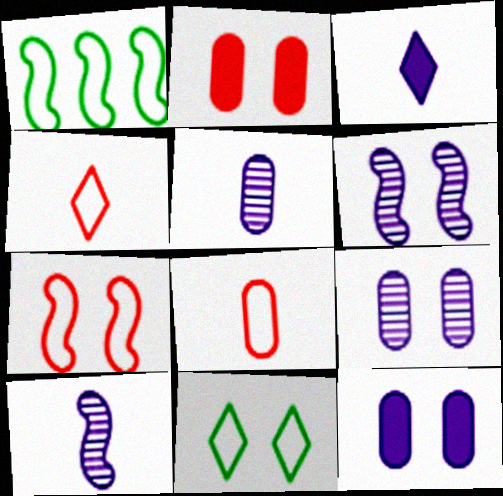[[2, 6, 11]]